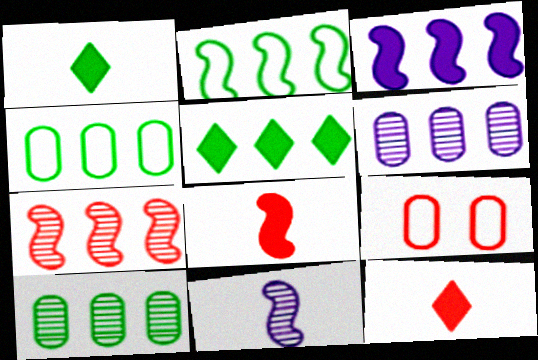[[2, 3, 7], 
[2, 5, 10], 
[5, 9, 11], 
[7, 9, 12]]